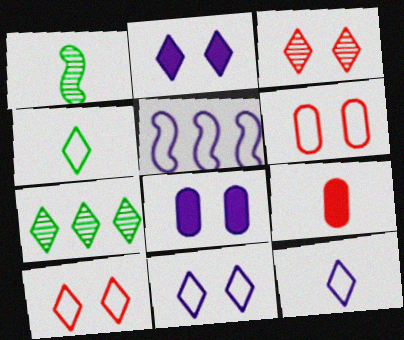[[1, 9, 12], 
[4, 5, 6]]